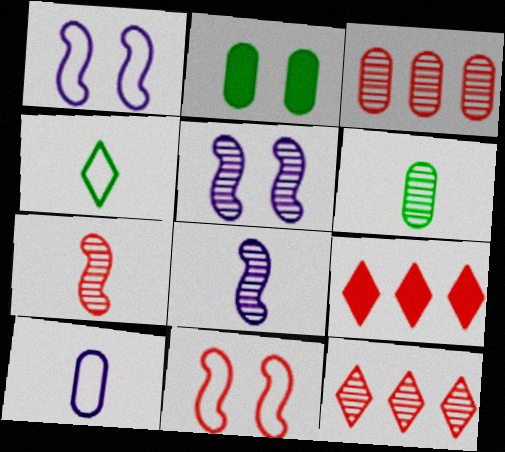[[1, 6, 9], 
[2, 3, 10], 
[5, 6, 12]]